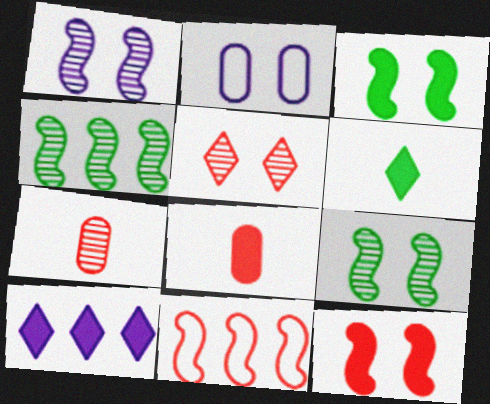[[2, 3, 5], 
[3, 8, 10], 
[5, 8, 11]]